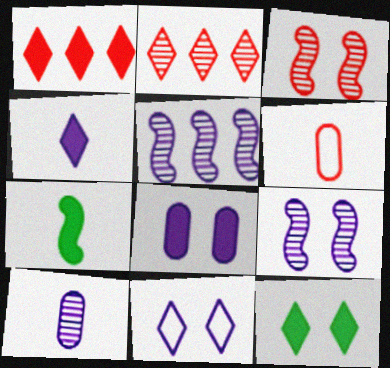[[1, 3, 6], 
[1, 4, 12], 
[1, 7, 8], 
[5, 6, 12], 
[8, 9, 11]]